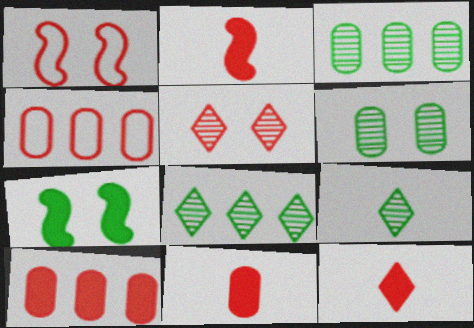[[2, 4, 5], 
[2, 11, 12]]